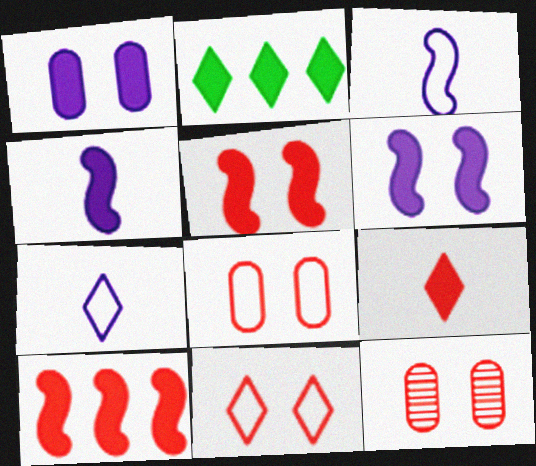[[2, 3, 12], 
[5, 11, 12]]